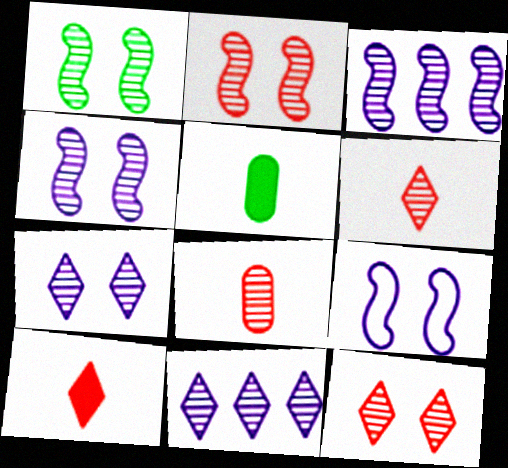[[1, 2, 4], 
[1, 8, 11]]